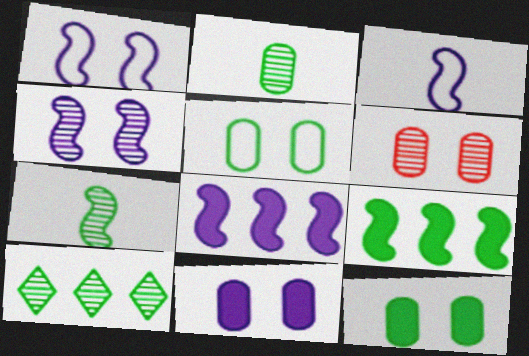[[3, 4, 8], 
[5, 6, 11]]